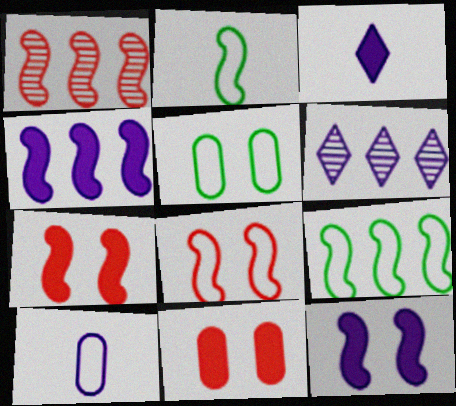[[1, 2, 12], 
[1, 3, 5], 
[1, 4, 9], 
[2, 6, 11], 
[6, 10, 12]]